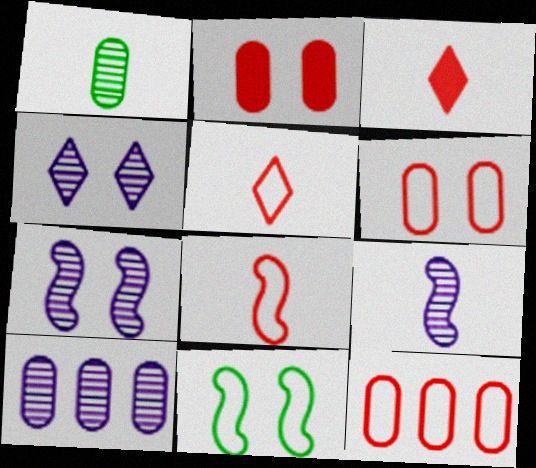[[2, 4, 11], 
[3, 10, 11], 
[4, 9, 10]]